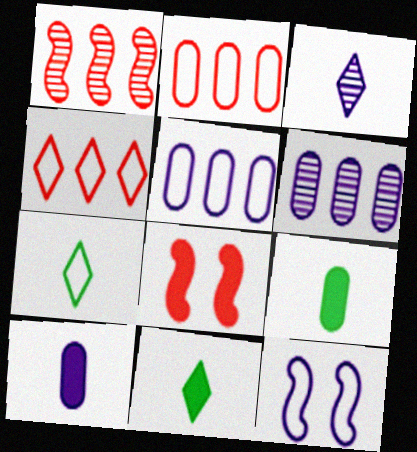[[2, 7, 12], 
[6, 7, 8]]